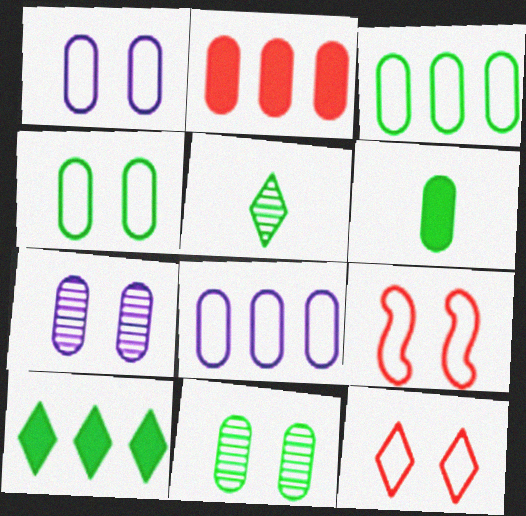[[3, 6, 11]]